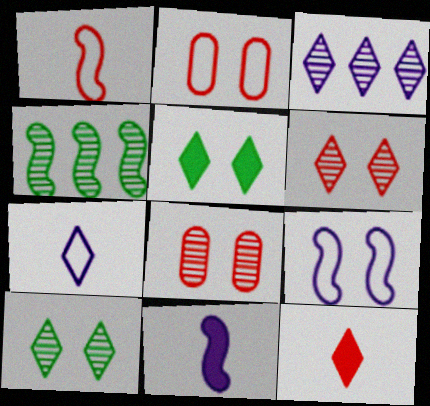[[5, 8, 9]]